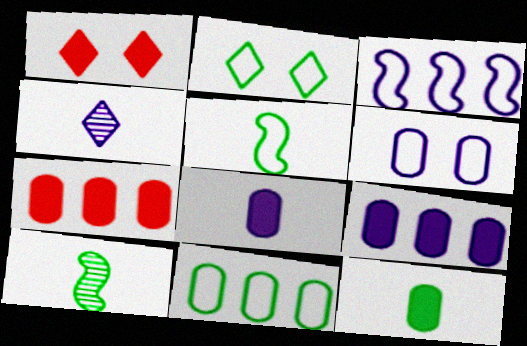[[2, 5, 11]]